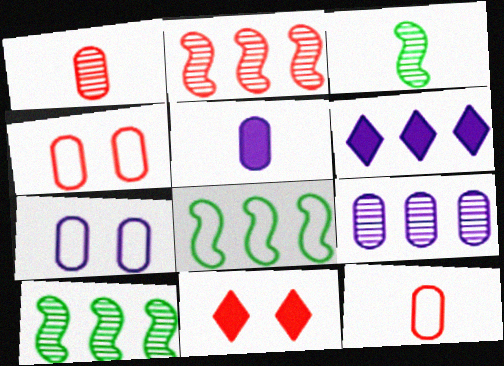[[2, 11, 12], 
[3, 4, 6], 
[5, 7, 9]]